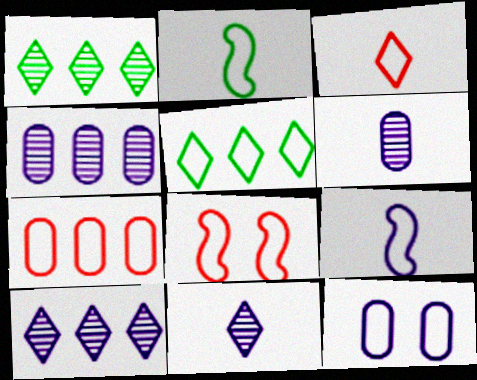[[3, 7, 8]]